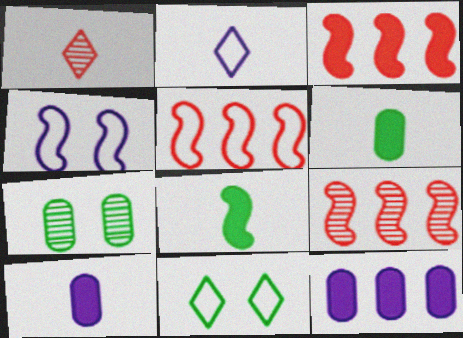[[2, 3, 7], 
[3, 5, 9], 
[4, 8, 9], 
[9, 10, 11]]